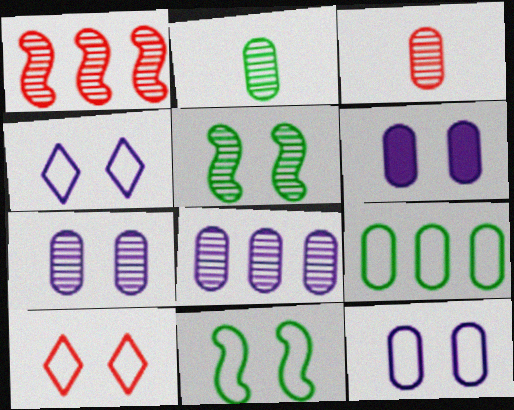[[3, 6, 9], 
[5, 6, 10], 
[6, 7, 12], 
[10, 11, 12]]